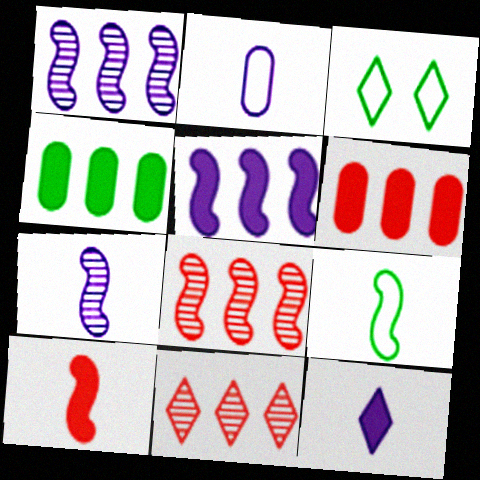[[2, 7, 12], 
[3, 6, 7], 
[3, 11, 12], 
[7, 9, 10]]